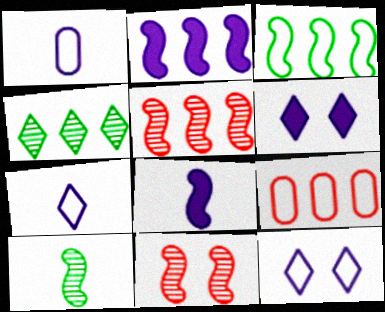[[2, 3, 5], 
[2, 4, 9], 
[3, 8, 11], 
[6, 9, 10]]